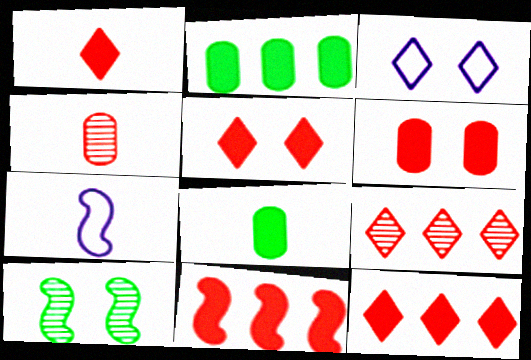[[1, 5, 12], 
[1, 6, 11], 
[3, 6, 10], 
[7, 10, 11]]